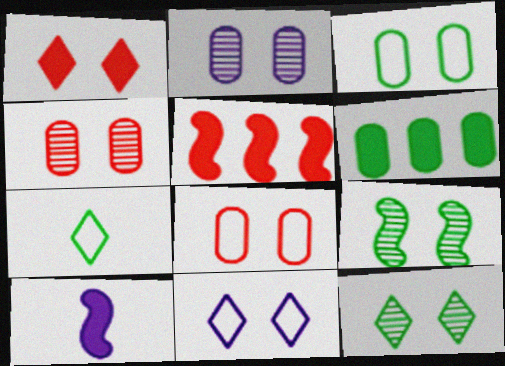[[1, 6, 10], 
[1, 11, 12], 
[2, 5, 7], 
[6, 7, 9]]